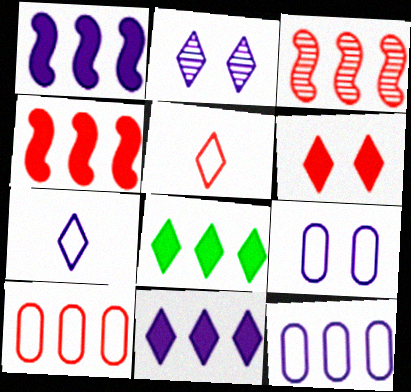[[2, 5, 8], 
[2, 7, 11], 
[3, 8, 12]]